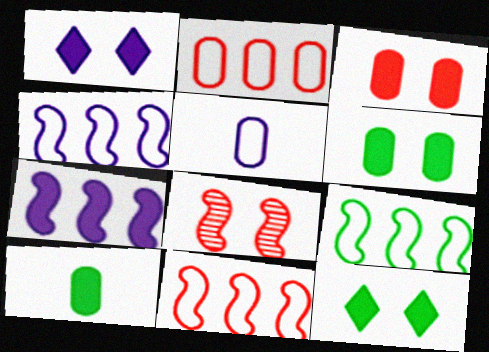[[4, 9, 11]]